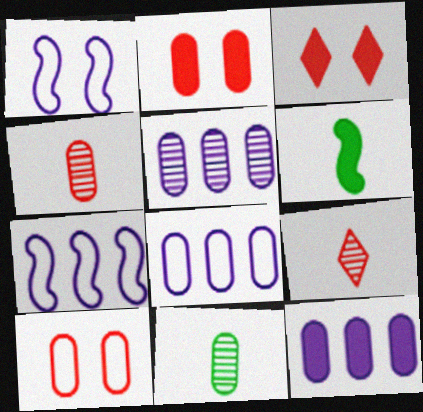[[2, 8, 11], 
[3, 6, 12], 
[3, 7, 11], 
[5, 8, 12], 
[10, 11, 12]]